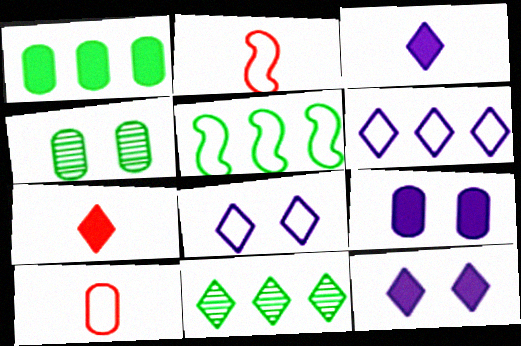[[1, 5, 11], 
[2, 9, 11], 
[5, 8, 10], 
[7, 8, 11]]